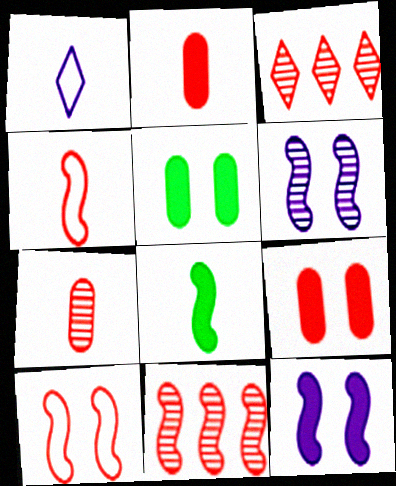[[1, 5, 11], 
[1, 7, 8], 
[2, 3, 10], 
[3, 4, 9]]